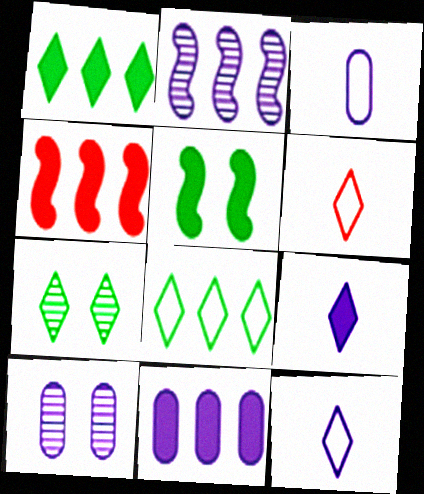[[1, 4, 11], 
[3, 4, 7], 
[3, 10, 11]]